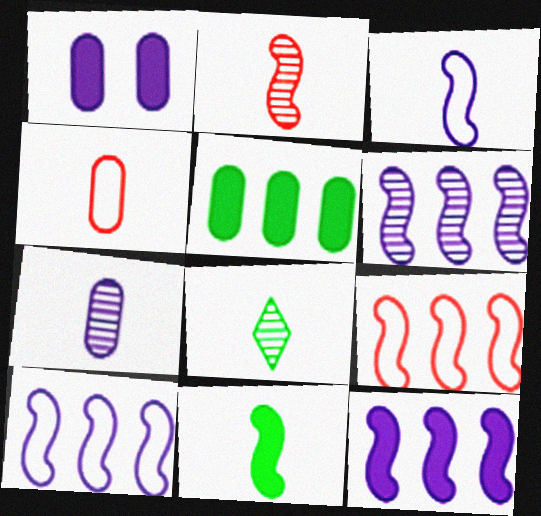[[1, 8, 9], 
[2, 3, 11], 
[2, 7, 8], 
[6, 10, 12]]